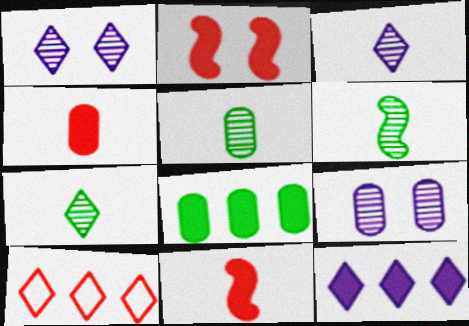[[5, 6, 7]]